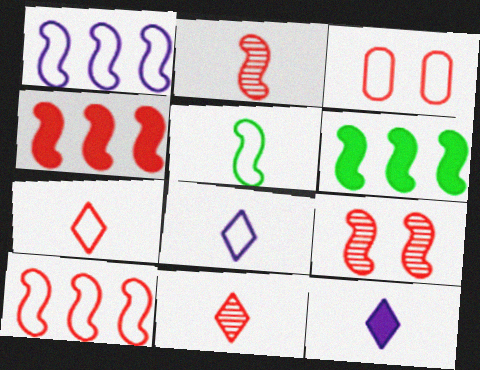[[3, 4, 11], 
[3, 7, 10]]